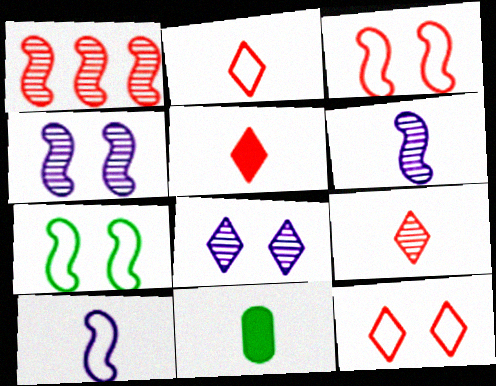[[2, 5, 9], 
[2, 6, 11], 
[9, 10, 11]]